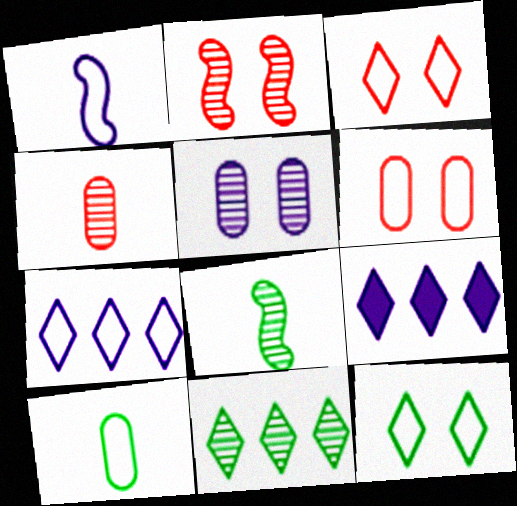[[1, 5, 9], 
[2, 9, 10], 
[6, 8, 9]]